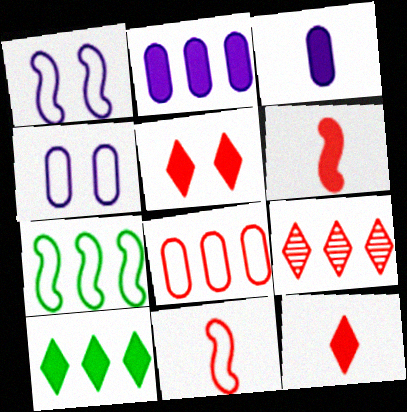[[1, 7, 11], 
[2, 7, 9]]